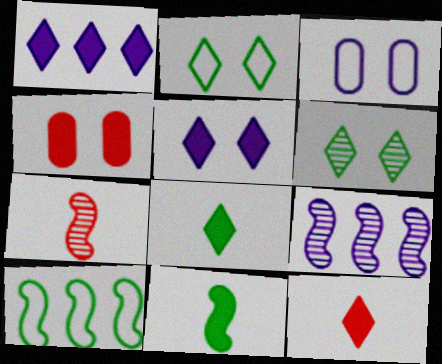[[1, 4, 11]]